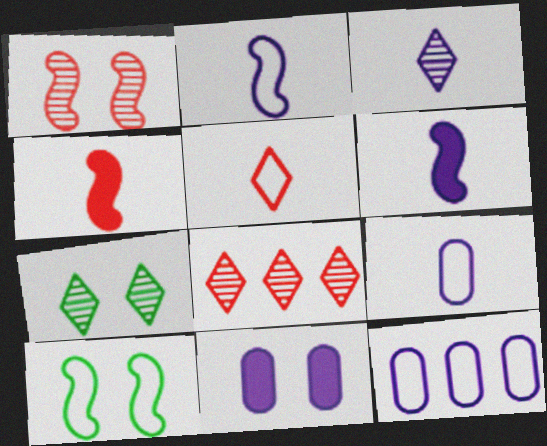[[3, 6, 9], 
[3, 7, 8], 
[4, 7, 12], 
[5, 10, 12]]